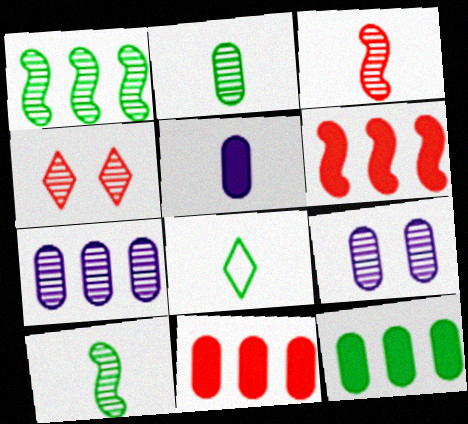[[3, 5, 8], 
[4, 7, 10], 
[6, 8, 9]]